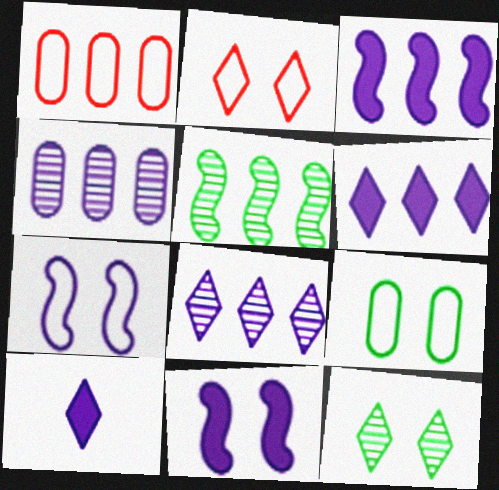[[1, 5, 6], 
[2, 7, 9], 
[4, 7, 10]]